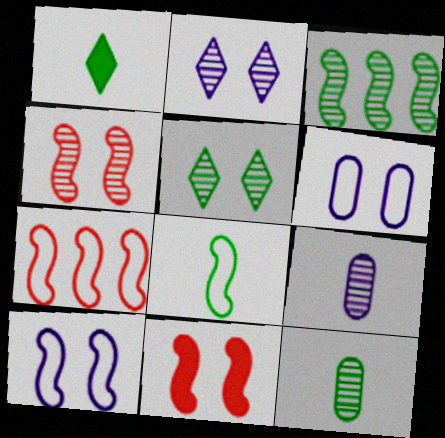[[1, 8, 12], 
[3, 5, 12], 
[5, 6, 11], 
[7, 8, 10]]